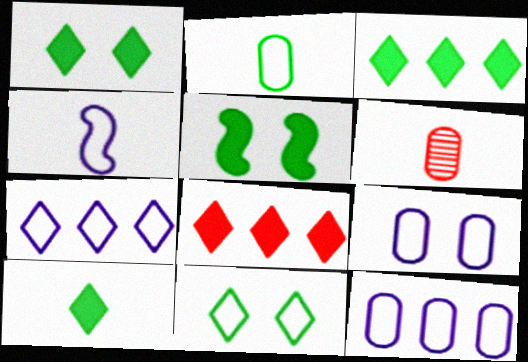[[1, 3, 10], 
[4, 6, 10], 
[4, 7, 9], 
[5, 6, 7]]